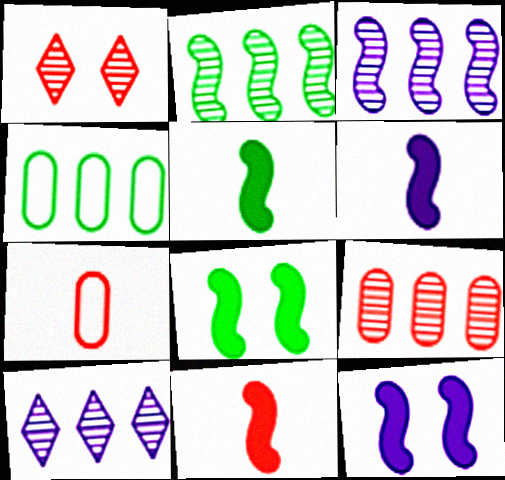[[1, 4, 6], 
[2, 9, 10], 
[5, 6, 11], 
[7, 8, 10]]